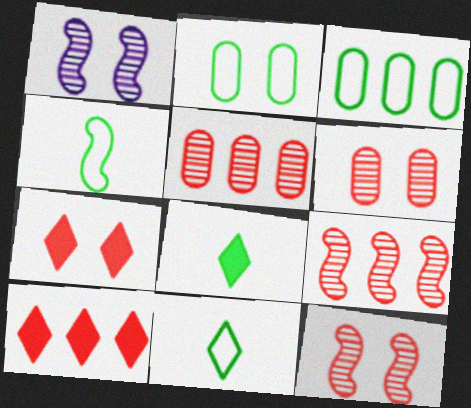[[1, 2, 7]]